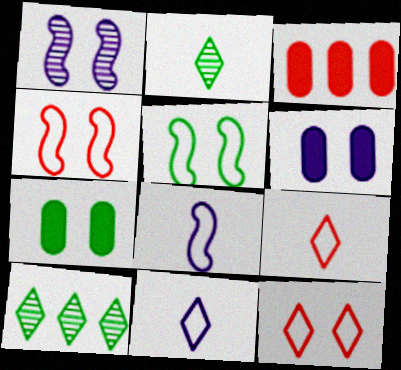[[1, 7, 12]]